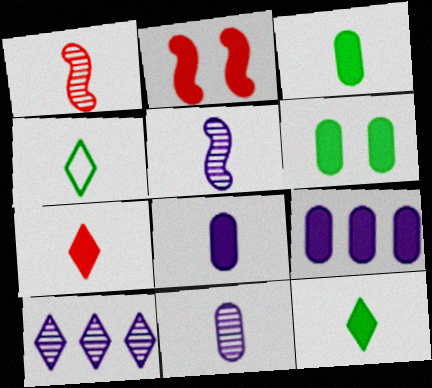[[1, 4, 8], 
[2, 9, 12]]